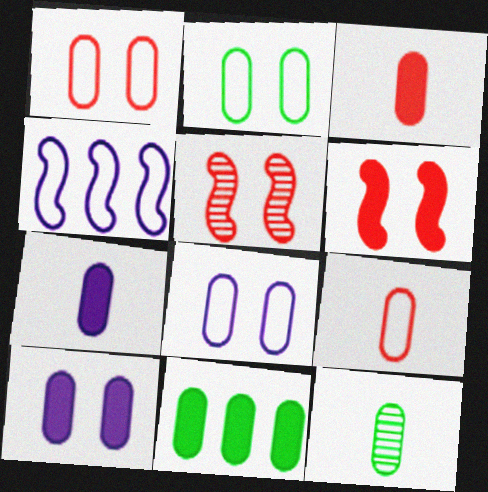[[1, 2, 8], 
[2, 11, 12], 
[3, 10, 11], 
[7, 9, 12]]